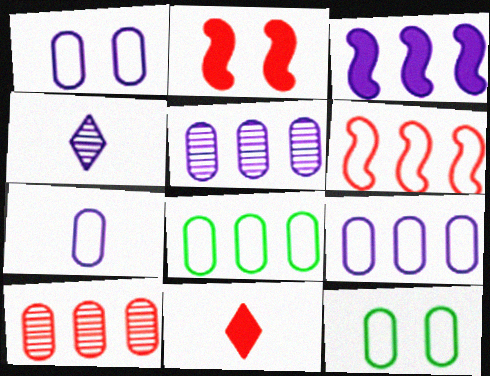[[1, 3, 4], 
[1, 7, 9], 
[2, 4, 8]]